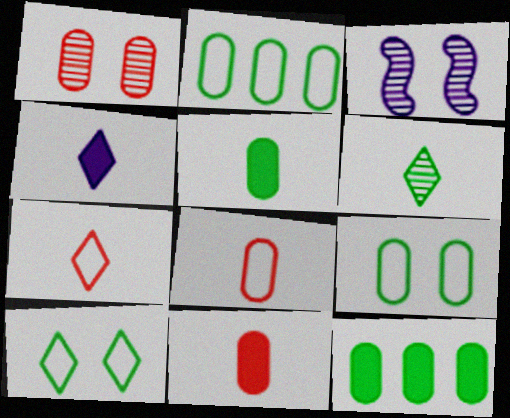[[3, 7, 12], 
[4, 6, 7]]